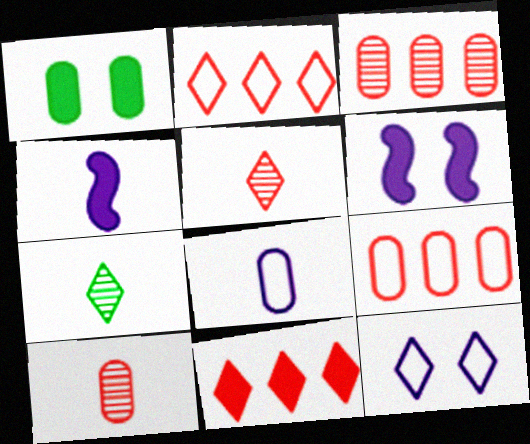[[1, 3, 8], 
[1, 4, 11], 
[6, 7, 9], 
[7, 11, 12]]